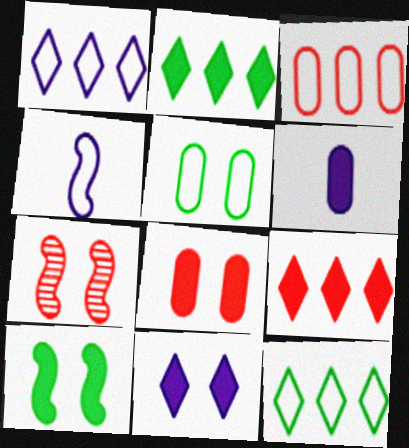[[5, 7, 11], 
[6, 7, 12], 
[6, 9, 10], 
[8, 10, 11]]